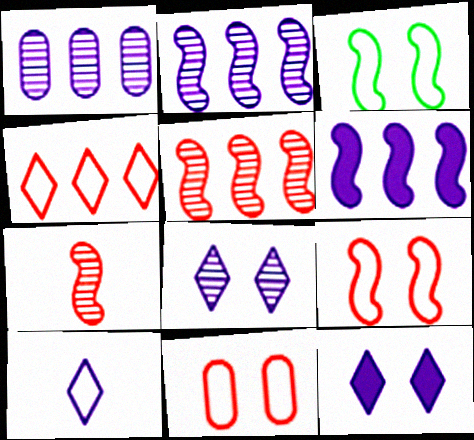[[3, 6, 7]]